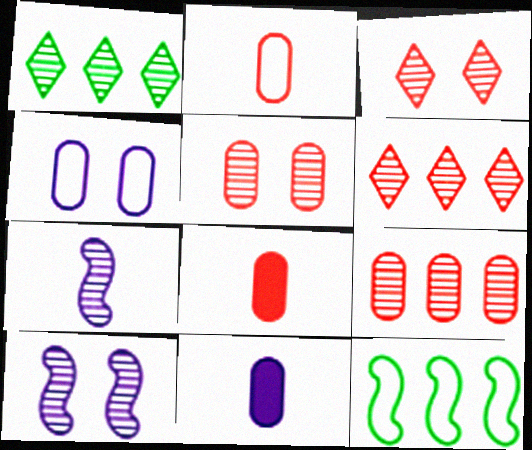[[1, 5, 7], 
[3, 11, 12]]